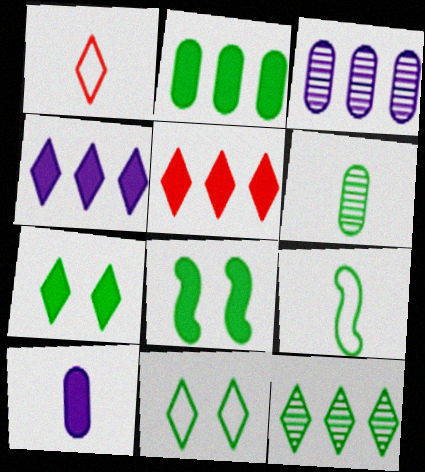[[1, 3, 8], 
[5, 8, 10]]